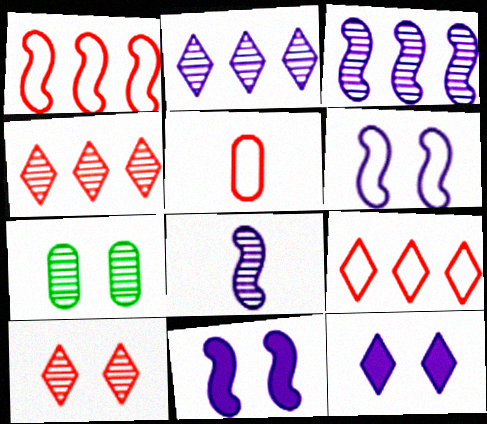[[4, 7, 8]]